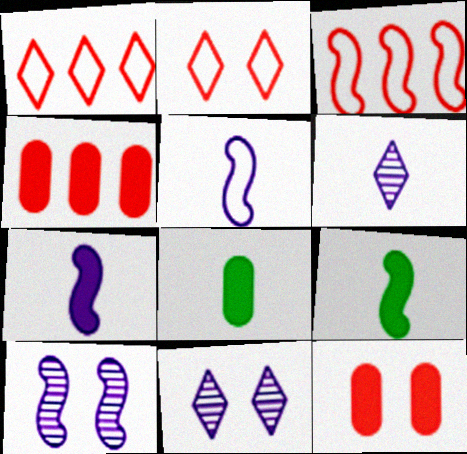[[1, 8, 10], 
[3, 8, 11], 
[3, 9, 10]]